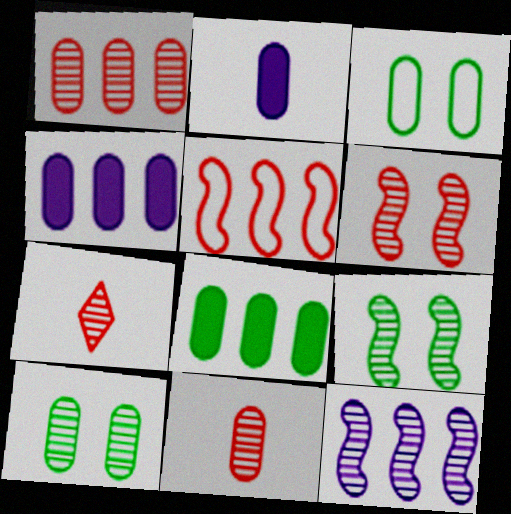[[1, 2, 3], 
[1, 6, 7], 
[3, 4, 11], 
[7, 10, 12]]